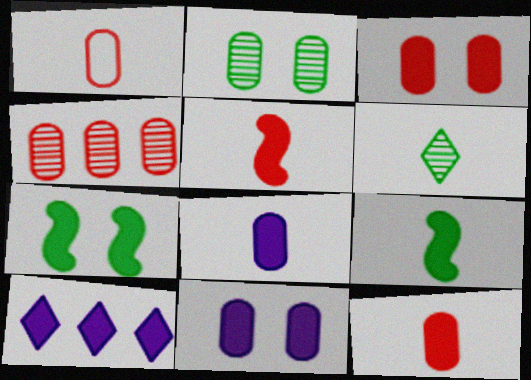[[1, 3, 4], 
[3, 9, 10], 
[7, 10, 12]]